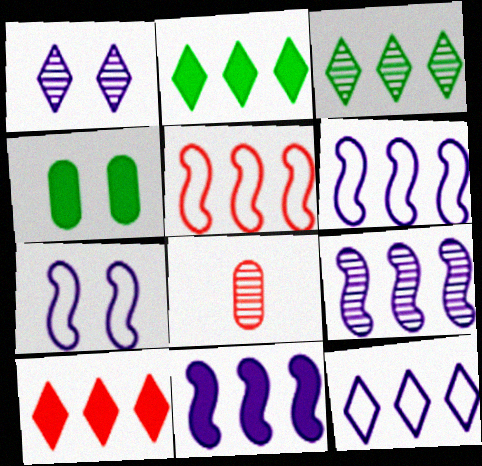[[2, 7, 8], 
[3, 10, 12], 
[6, 9, 11]]